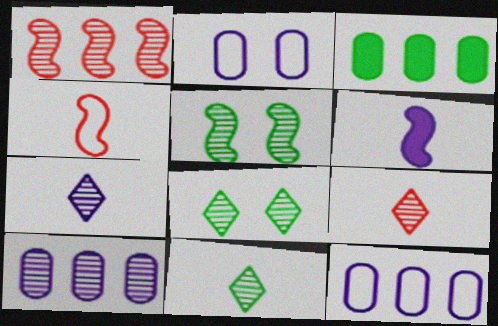[[5, 9, 10], 
[7, 9, 11]]